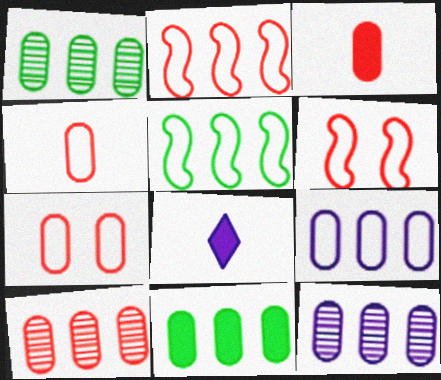[[1, 6, 8], 
[1, 10, 12], 
[3, 7, 10], 
[9, 10, 11]]